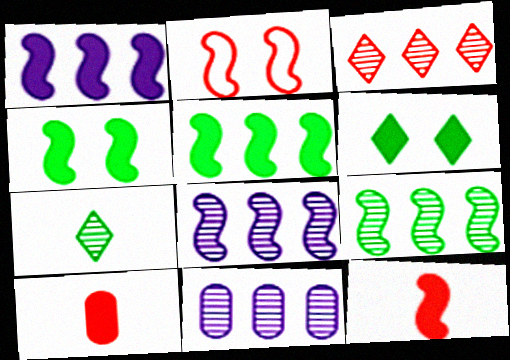[[1, 4, 12], 
[1, 6, 10], 
[2, 3, 10], 
[3, 9, 11]]